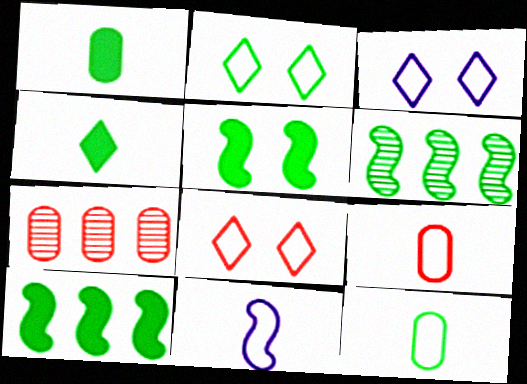[[1, 2, 6], 
[2, 3, 8]]